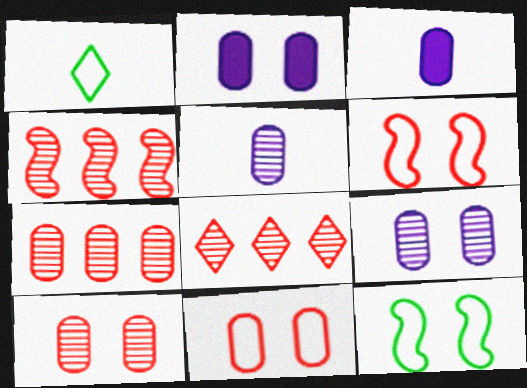[[1, 2, 4], 
[3, 8, 12], 
[4, 7, 8]]